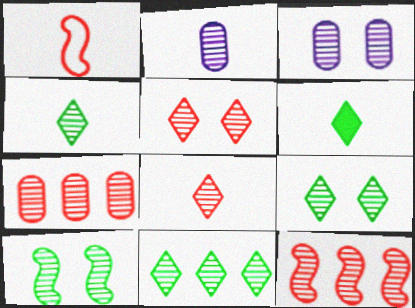[[1, 2, 6], 
[2, 9, 12], 
[3, 4, 12], 
[3, 5, 10], 
[4, 9, 11]]